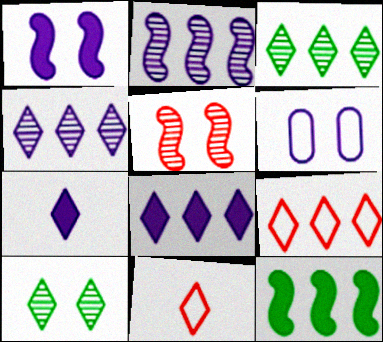[[2, 6, 7], 
[3, 8, 9], 
[7, 9, 10], 
[8, 10, 11]]